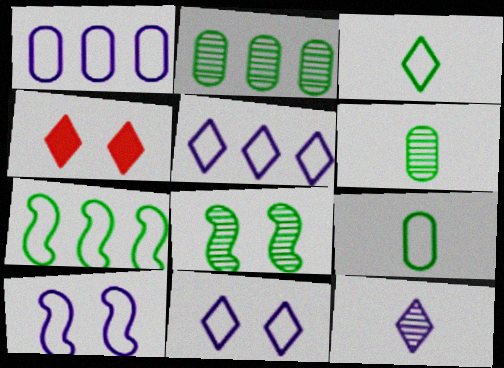[]